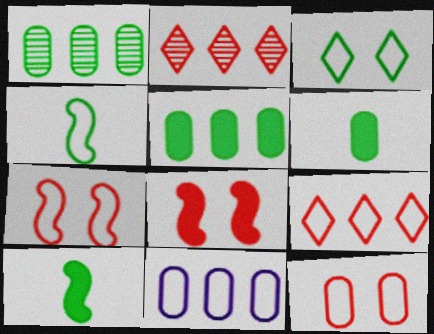[[1, 3, 10]]